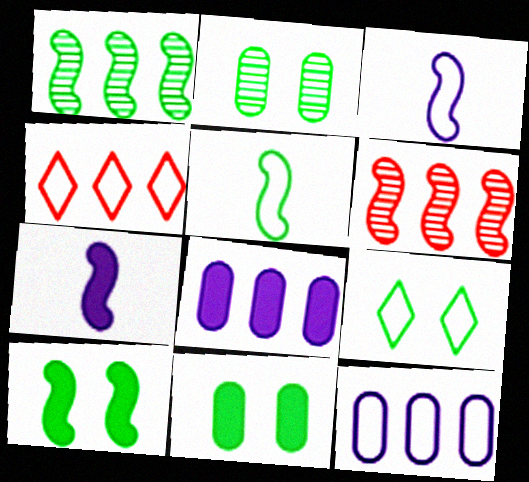[[1, 4, 8], 
[1, 5, 10], 
[2, 4, 7], 
[2, 9, 10], 
[3, 6, 10]]